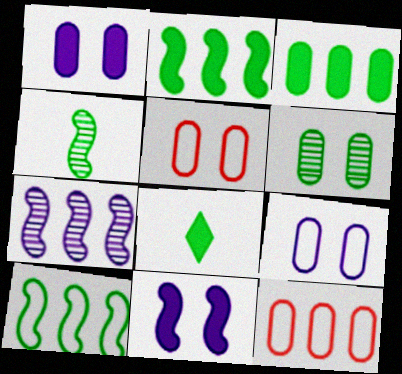[[1, 5, 6], 
[5, 7, 8], 
[6, 8, 10]]